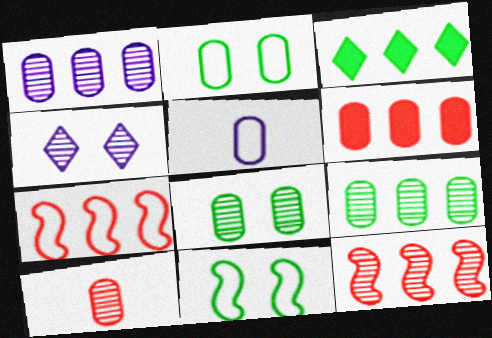[[1, 3, 7], 
[1, 8, 10], 
[5, 6, 8]]